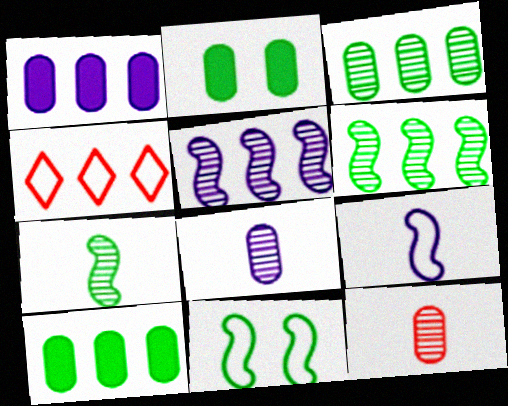[[1, 4, 6], 
[4, 5, 10]]